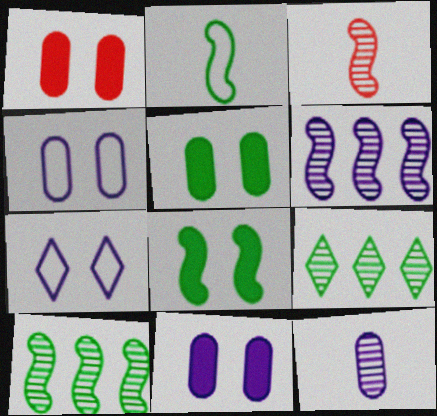[[1, 5, 11], 
[2, 5, 9], 
[2, 8, 10]]